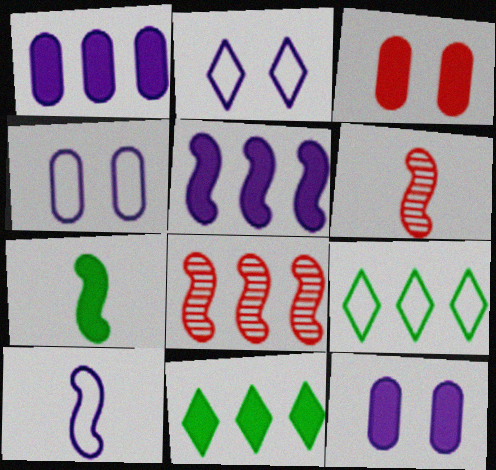[[1, 8, 9], 
[4, 6, 11], 
[6, 7, 10], 
[6, 9, 12]]